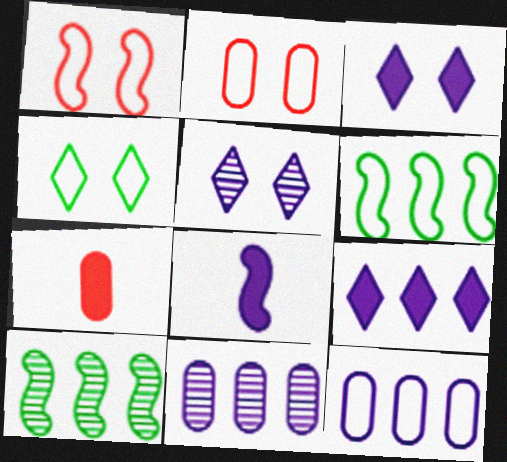[[1, 8, 10], 
[5, 6, 7], 
[5, 8, 12]]